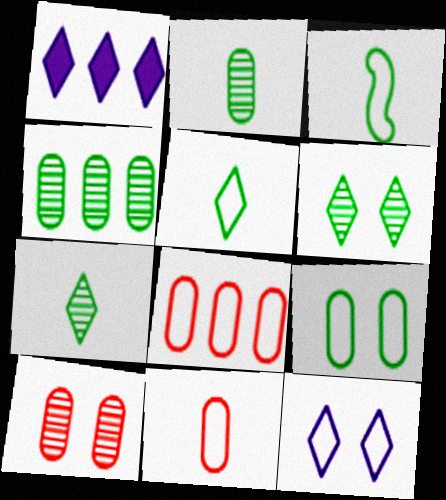[[1, 3, 10], 
[3, 8, 12]]